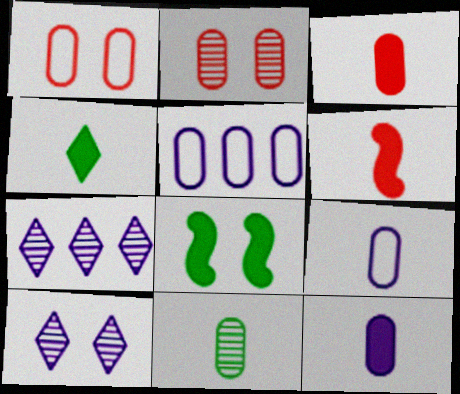[[1, 8, 10], 
[3, 9, 11], 
[4, 6, 12]]